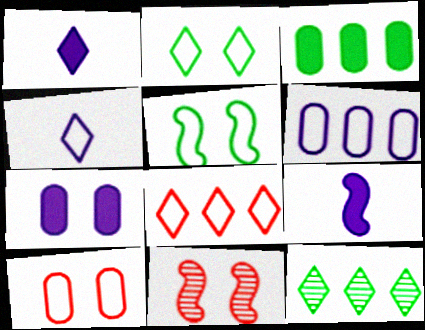[[2, 4, 8], 
[2, 7, 11], 
[3, 4, 11], 
[9, 10, 12]]